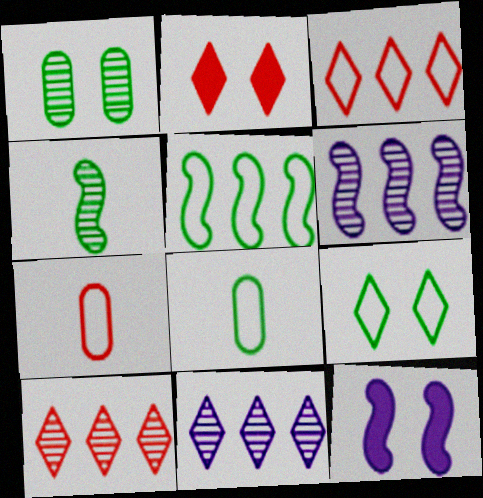[[2, 6, 8], 
[5, 8, 9], 
[8, 10, 12]]